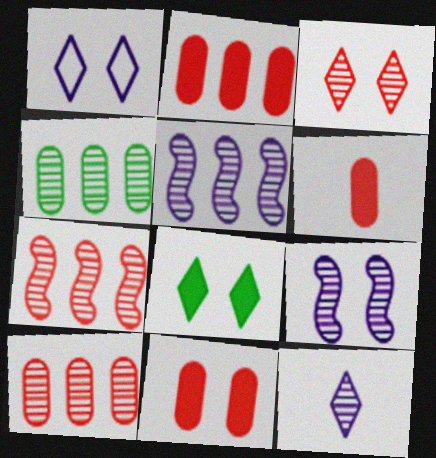[[1, 3, 8], 
[2, 6, 11]]